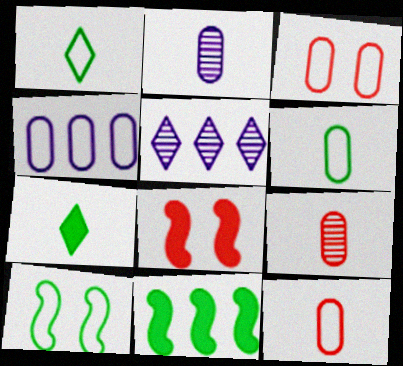[[3, 4, 6], 
[5, 6, 8]]